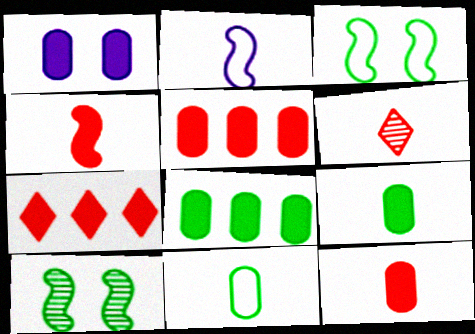[[1, 5, 9], 
[1, 8, 12], 
[2, 6, 9]]